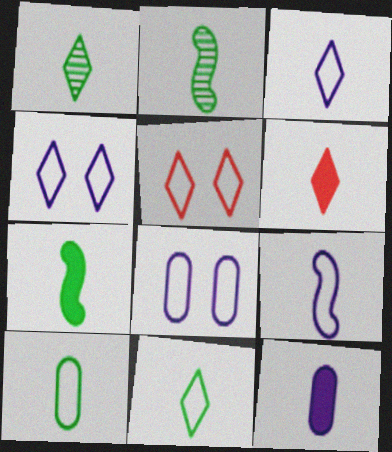[[1, 3, 6], 
[1, 7, 10], 
[6, 7, 12]]